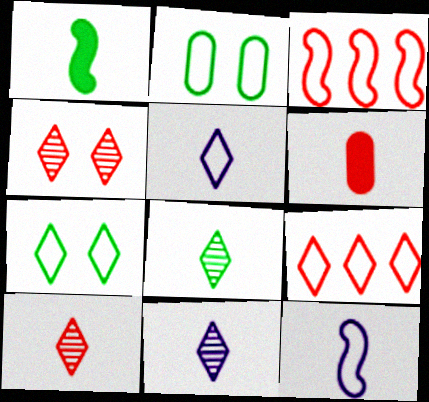[[2, 3, 5], 
[2, 9, 12], 
[3, 4, 6], 
[5, 7, 9], 
[6, 8, 12], 
[8, 10, 11]]